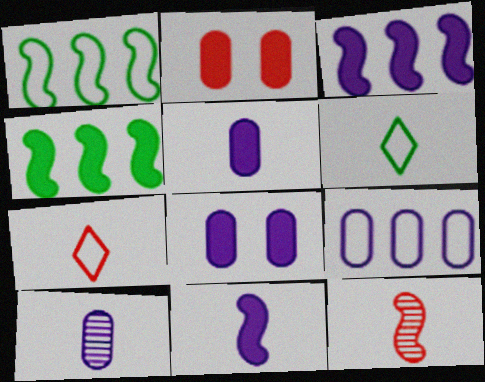[[5, 6, 12], 
[8, 9, 10]]